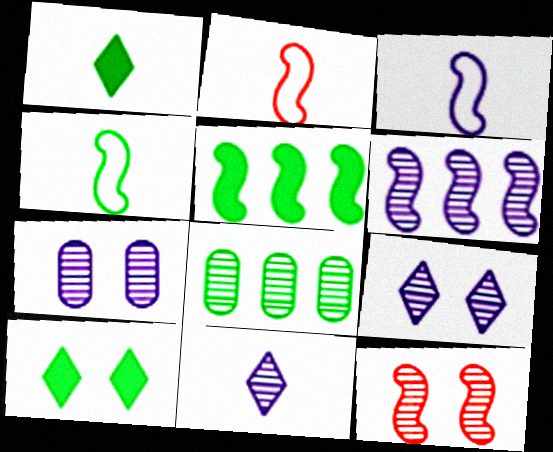[[2, 3, 4], 
[3, 5, 12], 
[4, 8, 10], 
[6, 7, 11], 
[8, 11, 12]]